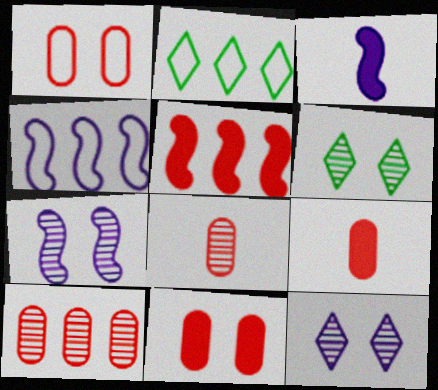[[1, 9, 10], 
[2, 7, 9], 
[3, 4, 7], 
[4, 6, 9]]